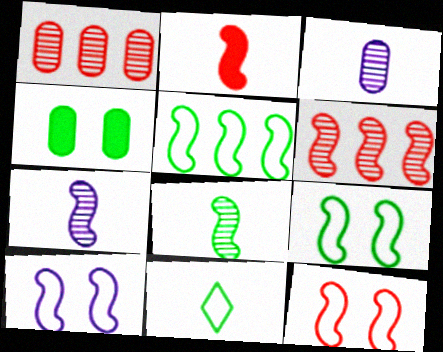[[2, 3, 11], 
[2, 6, 12], 
[9, 10, 12]]